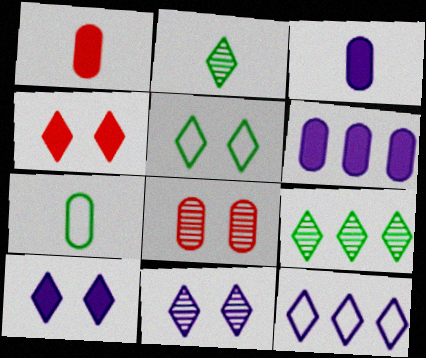[[2, 4, 12], 
[4, 5, 11], 
[6, 7, 8]]